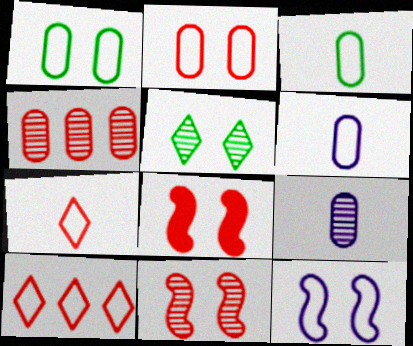[[3, 10, 12], 
[4, 7, 8]]